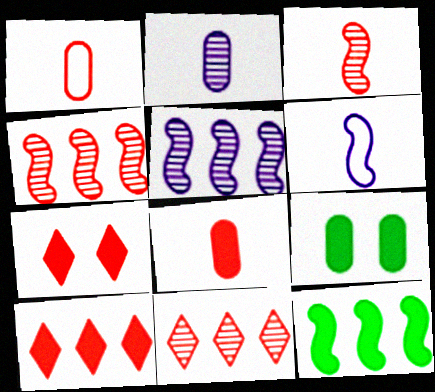[[1, 4, 7], 
[6, 9, 11]]